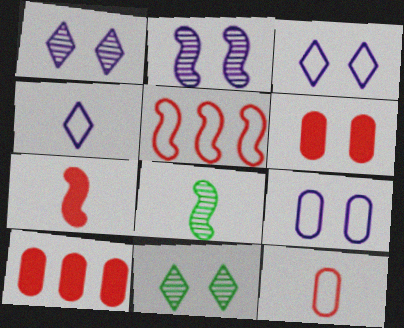[[3, 8, 10]]